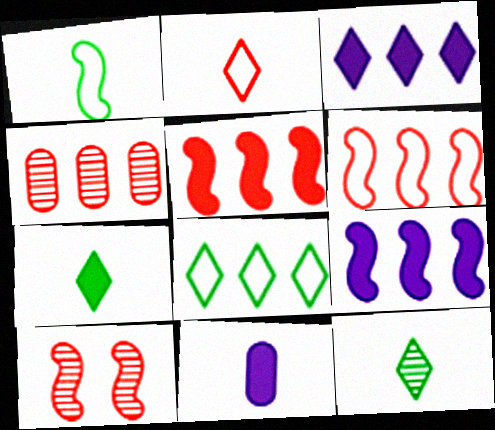[[1, 9, 10], 
[4, 8, 9], 
[8, 10, 11]]